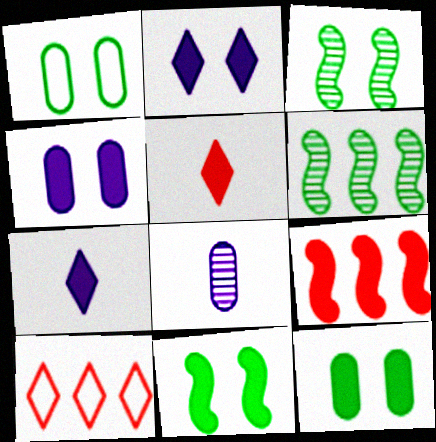[[7, 9, 12], 
[8, 10, 11]]